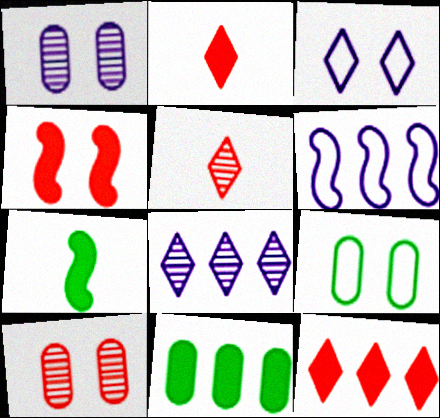[]